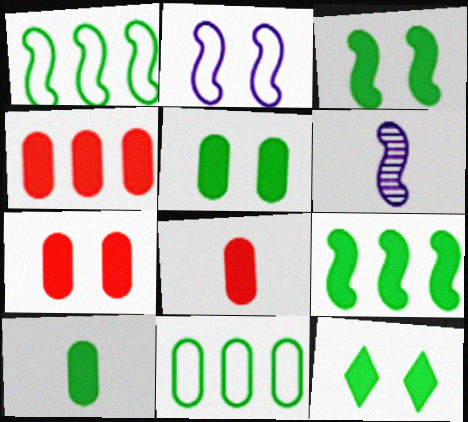[[3, 5, 12], 
[4, 7, 8], 
[9, 10, 12]]